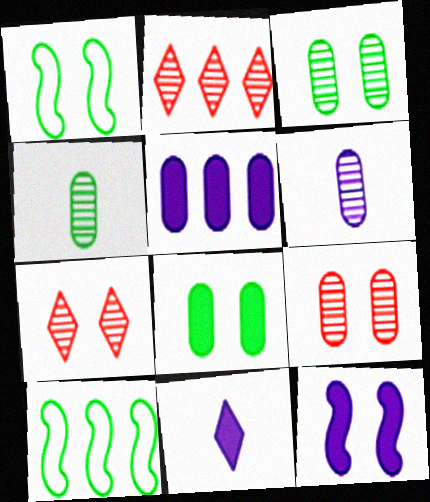[[2, 5, 10], 
[5, 11, 12], 
[9, 10, 11]]